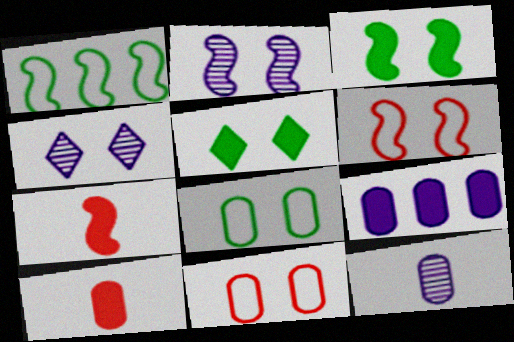[[1, 2, 7], 
[1, 4, 10], 
[2, 3, 6], 
[2, 5, 11], 
[3, 4, 11], 
[5, 7, 9]]